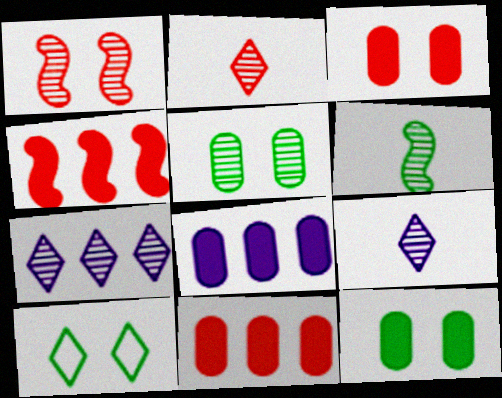[]